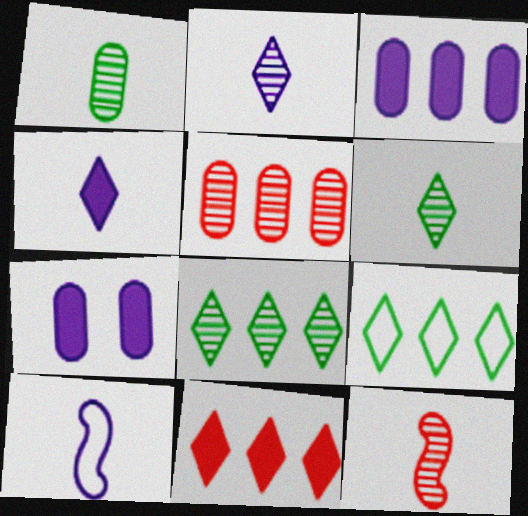[[1, 2, 12], 
[7, 9, 12]]